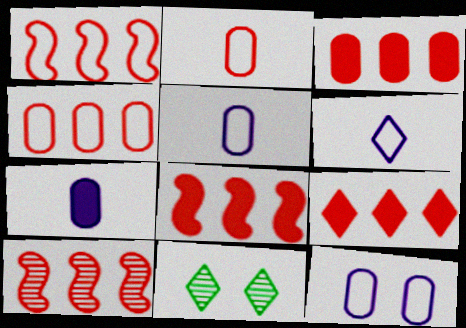[[1, 7, 11], 
[1, 8, 10], 
[3, 8, 9], 
[4, 9, 10], 
[5, 8, 11], 
[6, 9, 11]]